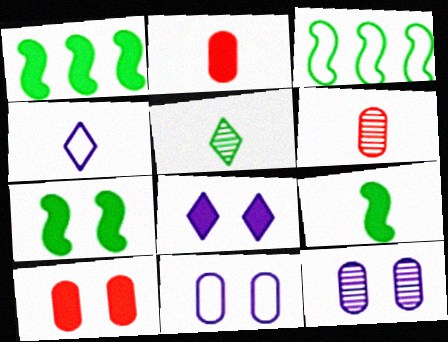[[1, 2, 8], 
[1, 7, 9], 
[3, 6, 8], 
[4, 6, 9], 
[7, 8, 10]]